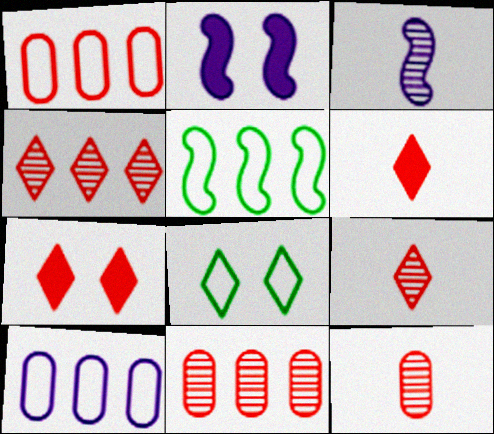[]